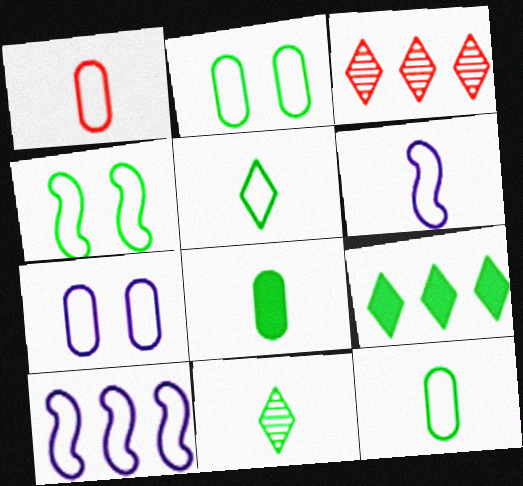[[1, 5, 6]]